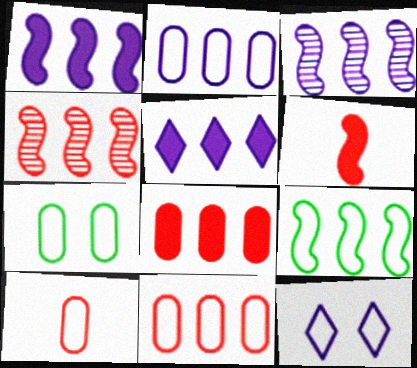[[1, 4, 9], 
[2, 3, 5], 
[2, 7, 10], 
[9, 10, 12]]